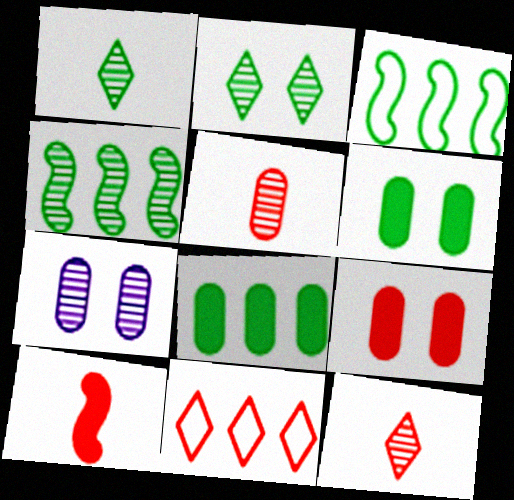[[1, 3, 6], 
[4, 7, 12]]